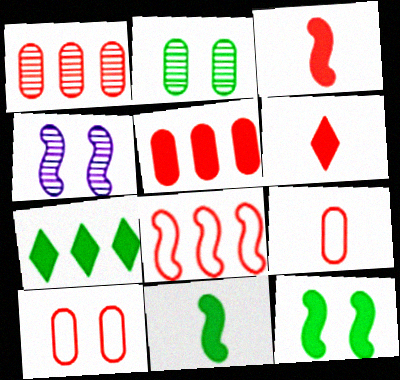[[4, 7, 9], 
[4, 8, 11]]